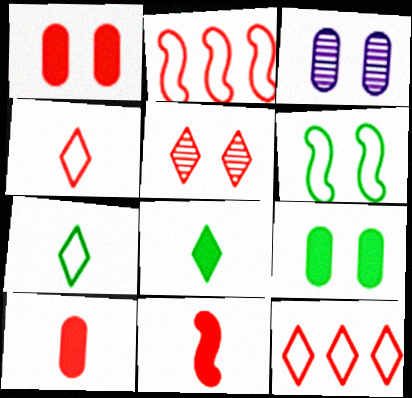[[2, 3, 8], 
[2, 5, 10]]